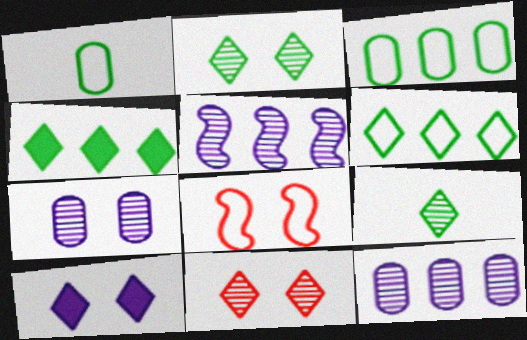[]